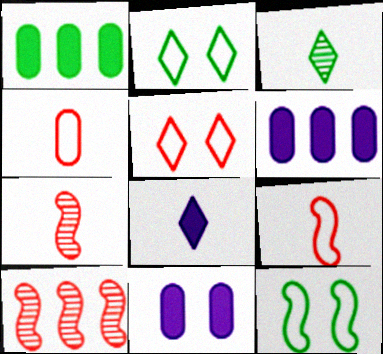[[1, 3, 12], 
[2, 6, 7]]